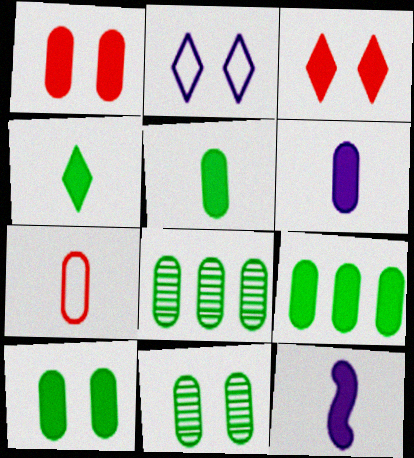[[1, 6, 9], 
[3, 9, 12], 
[5, 9, 10]]